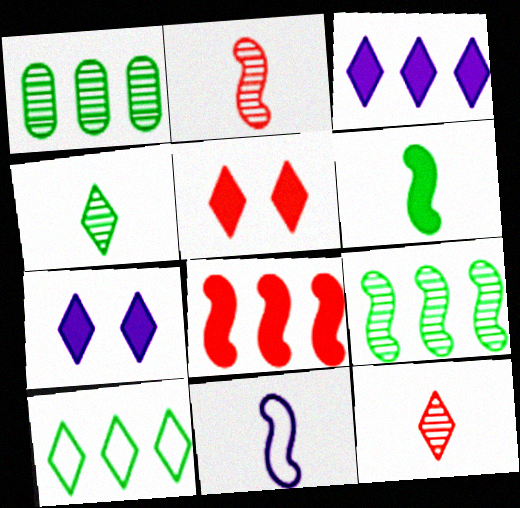[[1, 5, 11], 
[2, 6, 11], 
[7, 10, 12]]